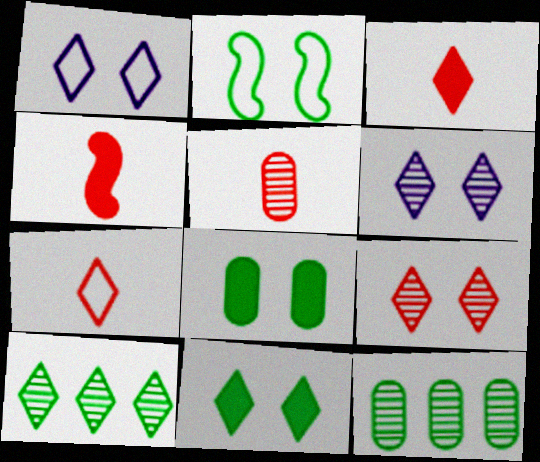[[1, 3, 10], 
[1, 4, 12], 
[1, 9, 11], 
[4, 5, 7]]